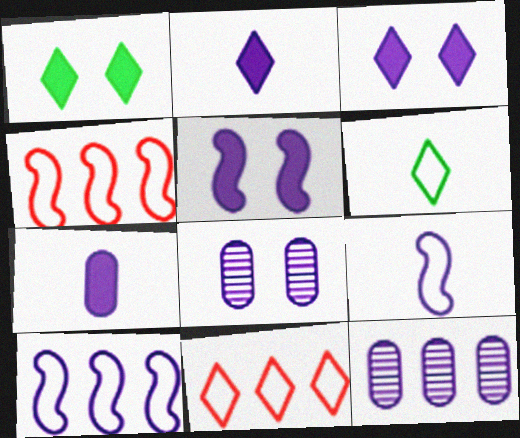[[2, 8, 10], 
[3, 9, 12]]